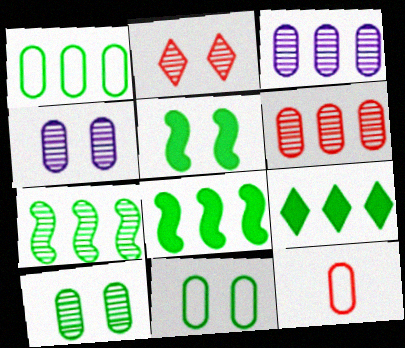[[1, 7, 9]]